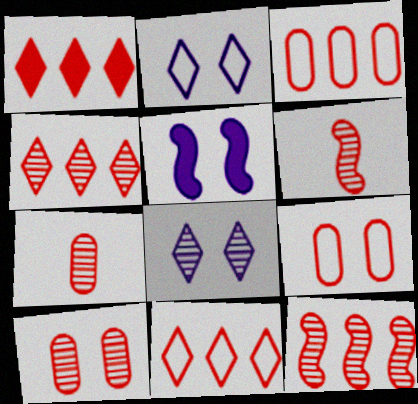[[1, 3, 12], 
[1, 4, 11], 
[1, 6, 9], 
[4, 6, 10]]